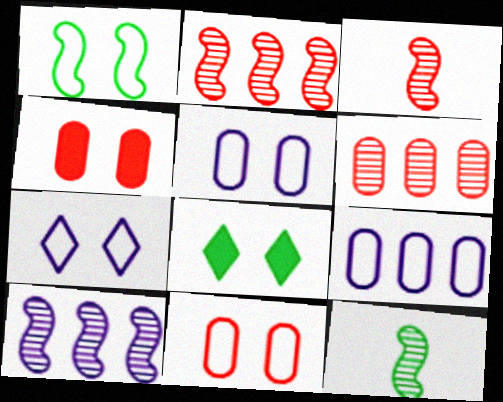[[1, 7, 11], 
[3, 8, 9]]